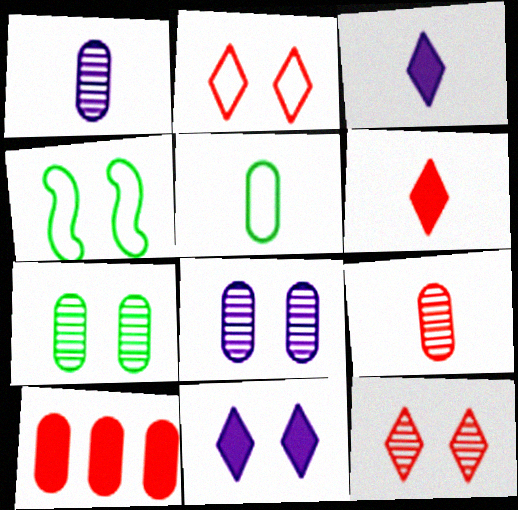[[5, 8, 10]]